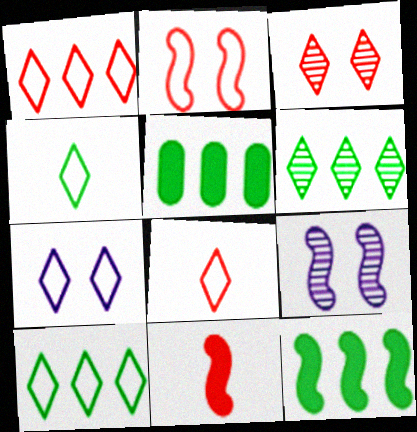[[1, 4, 7], 
[5, 8, 9], 
[7, 8, 10]]